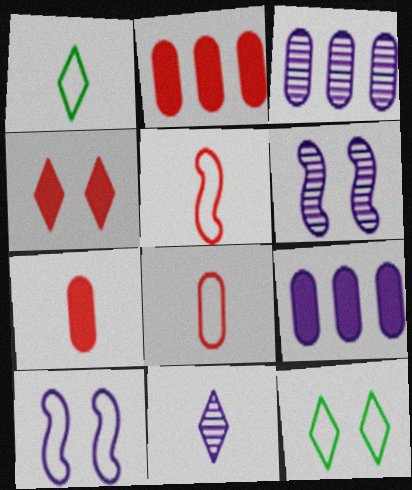[[1, 2, 6], 
[3, 6, 11], 
[9, 10, 11]]